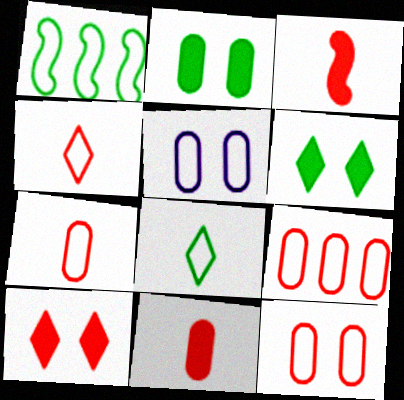[[1, 4, 5], 
[7, 9, 12]]